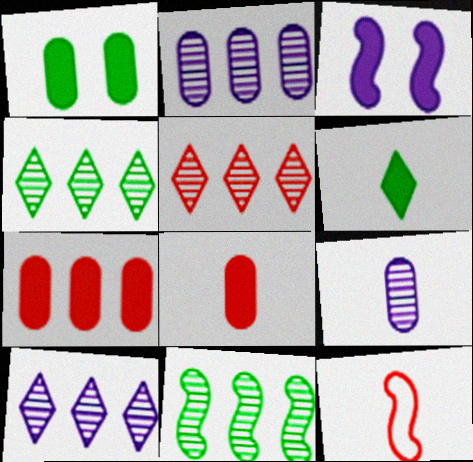[[1, 10, 12], 
[2, 5, 11], 
[3, 6, 7], 
[3, 11, 12], 
[4, 5, 10], 
[6, 9, 12]]